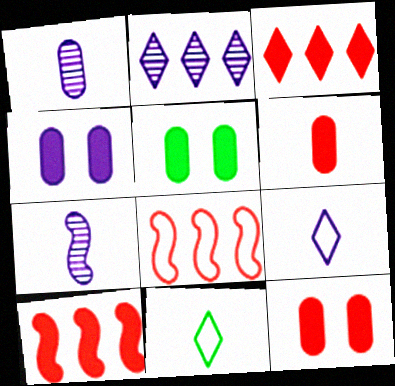[[4, 5, 12], 
[6, 7, 11]]